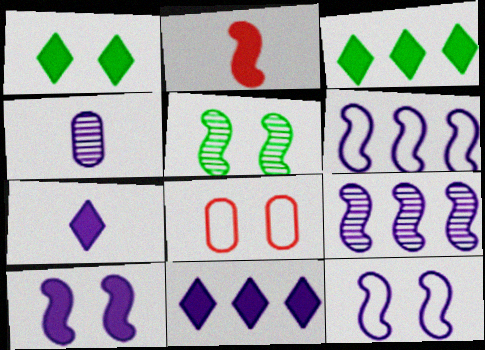[[2, 5, 6], 
[4, 11, 12]]